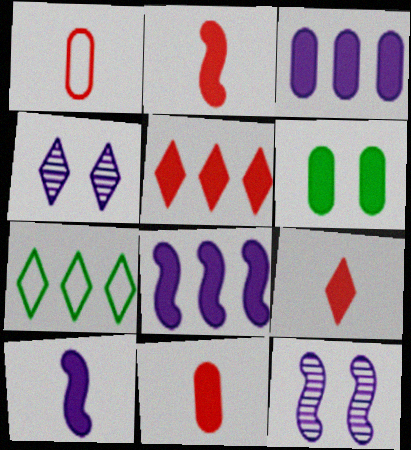[[2, 9, 11], 
[3, 6, 11], 
[4, 7, 9], 
[5, 6, 10], 
[6, 8, 9], 
[7, 11, 12]]